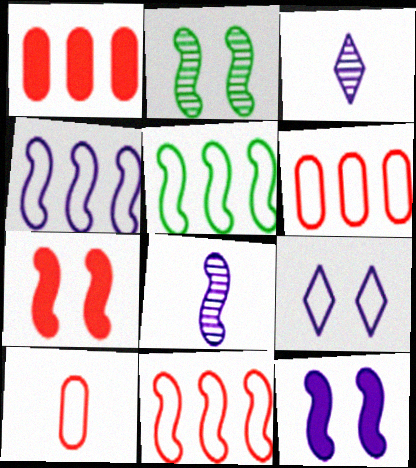[[4, 5, 11], 
[4, 8, 12], 
[5, 7, 8], 
[5, 9, 10]]